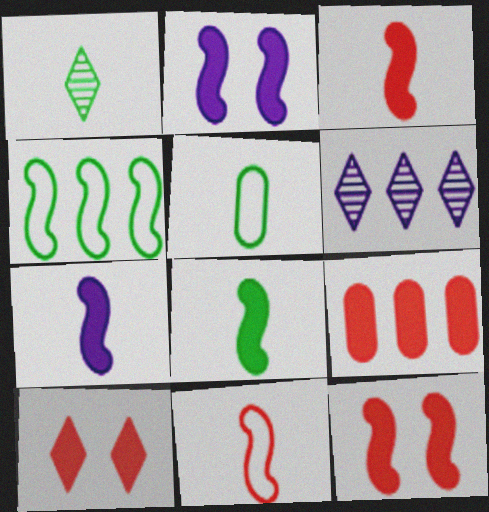[[1, 5, 8], 
[3, 7, 8], 
[3, 9, 10], 
[4, 6, 9], 
[5, 6, 12]]